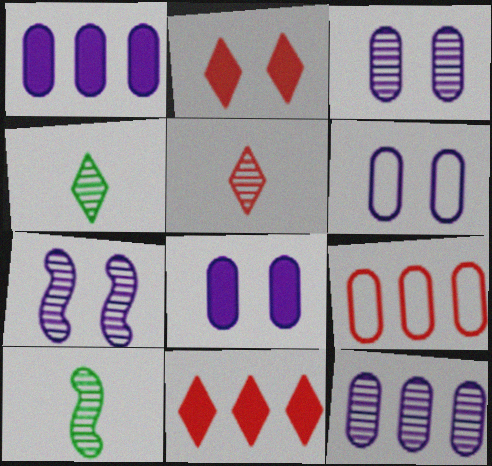[[3, 6, 8], 
[6, 10, 11]]